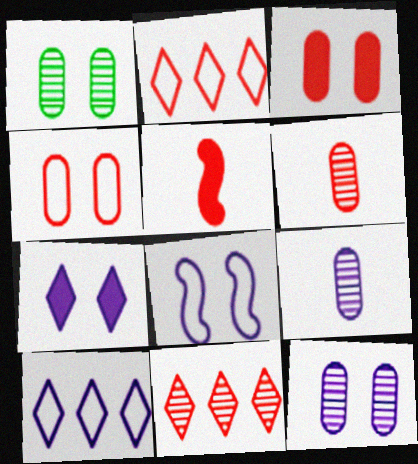[[1, 5, 10], 
[4, 5, 11], 
[7, 8, 12]]